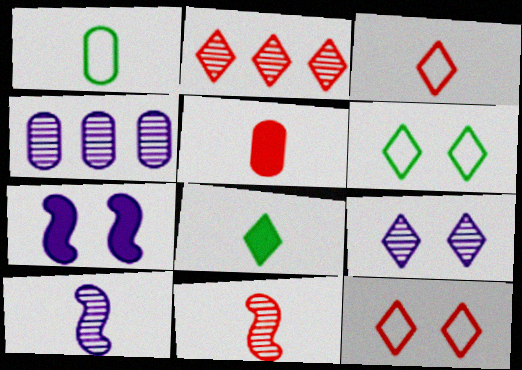[[1, 2, 7], 
[3, 5, 11], 
[4, 9, 10]]